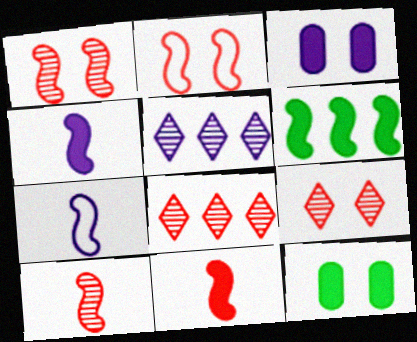[[1, 6, 7], 
[3, 5, 7], 
[7, 8, 12]]